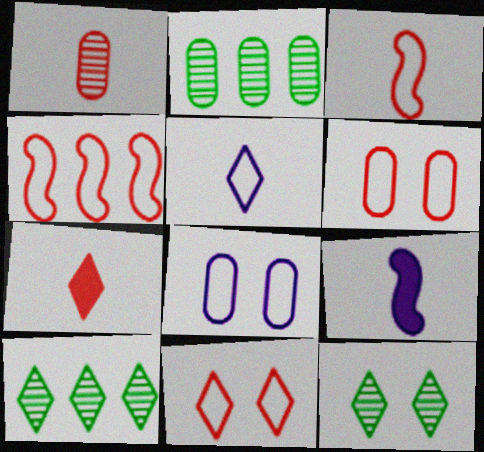[[1, 3, 7], 
[2, 9, 11], 
[6, 9, 10]]